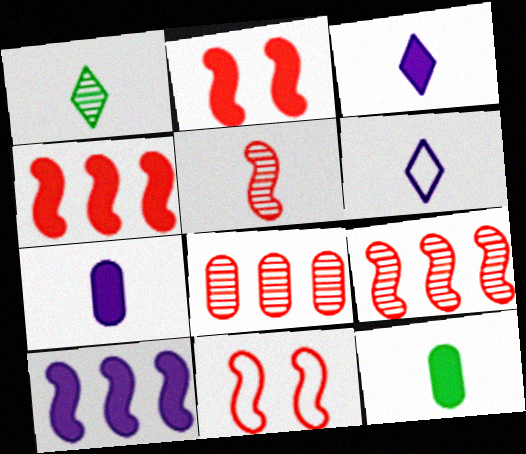[[4, 5, 11], 
[5, 6, 12]]